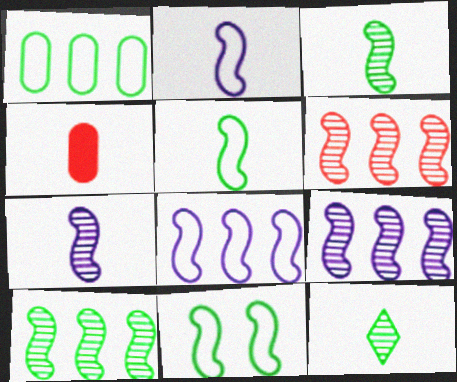[[2, 4, 12], 
[6, 9, 10]]